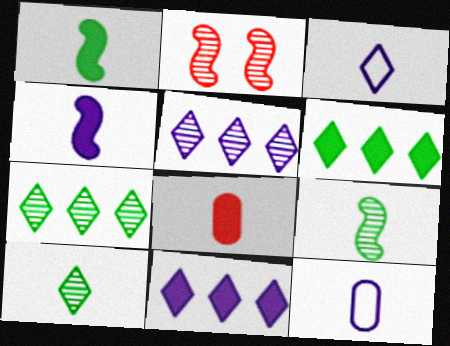[[2, 6, 12], 
[3, 8, 9]]